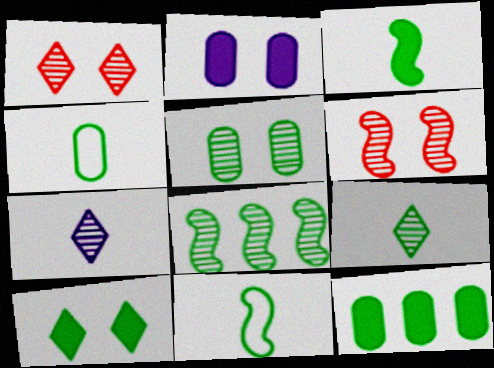[[3, 4, 9], 
[3, 10, 12], 
[4, 5, 12], 
[4, 8, 10], 
[5, 8, 9]]